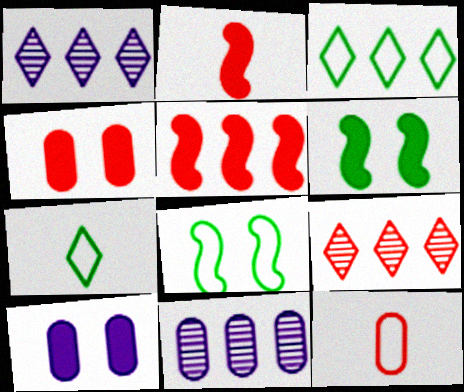[[1, 6, 12], 
[3, 5, 11]]